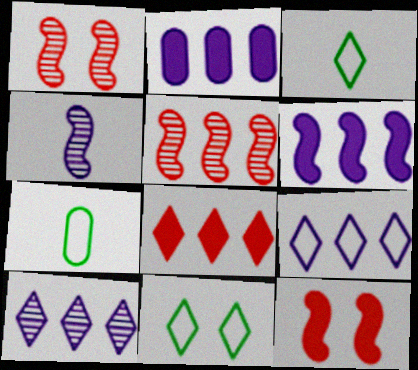[[1, 2, 3], 
[7, 10, 12]]